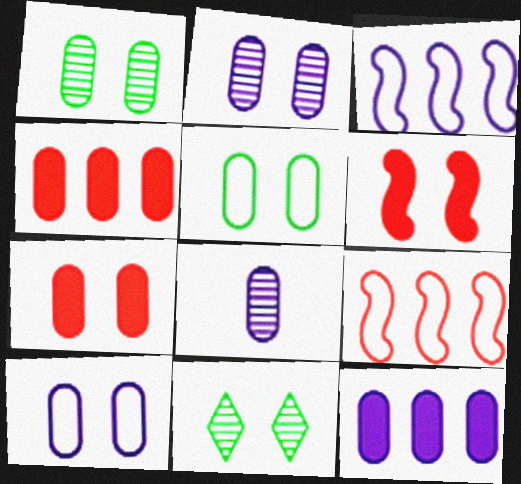[[1, 7, 10], 
[2, 5, 7], 
[4, 5, 8], 
[6, 10, 11], 
[8, 10, 12]]